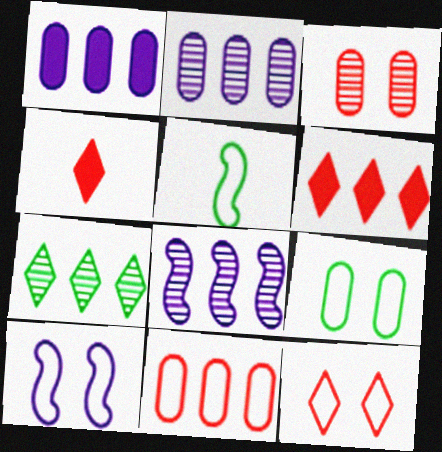[[4, 8, 9], 
[9, 10, 12]]